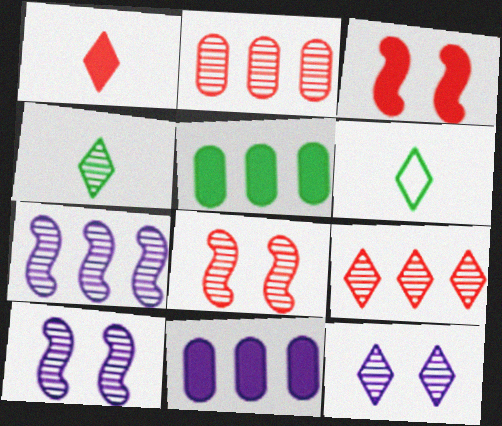[[2, 4, 10], 
[4, 9, 12], 
[6, 8, 11]]